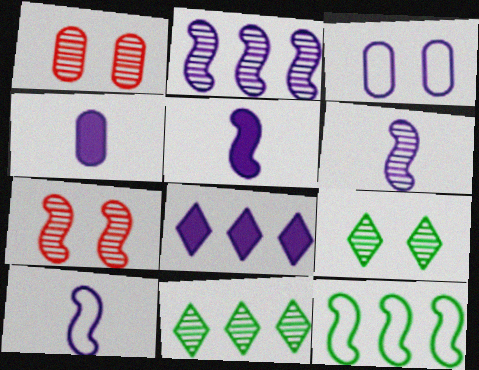[[1, 6, 11], 
[3, 6, 8], 
[5, 6, 10], 
[5, 7, 12]]